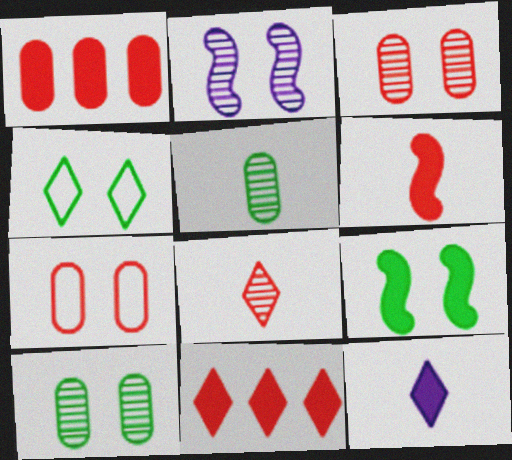[[1, 9, 12], 
[4, 9, 10]]